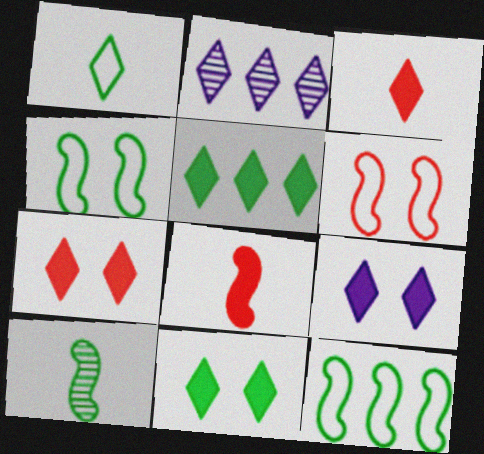[[1, 2, 7], 
[3, 5, 9], 
[7, 9, 11]]